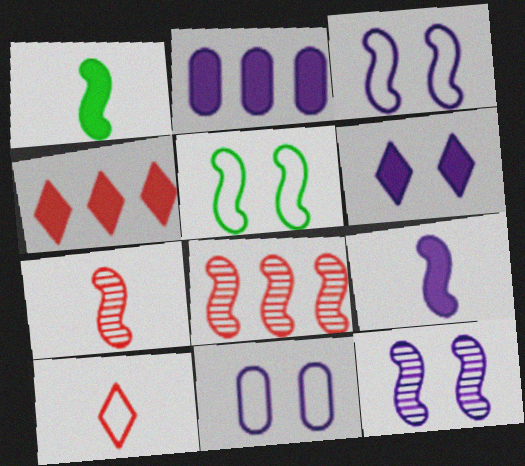[[1, 3, 8], 
[2, 6, 9], 
[5, 8, 9], 
[6, 11, 12]]